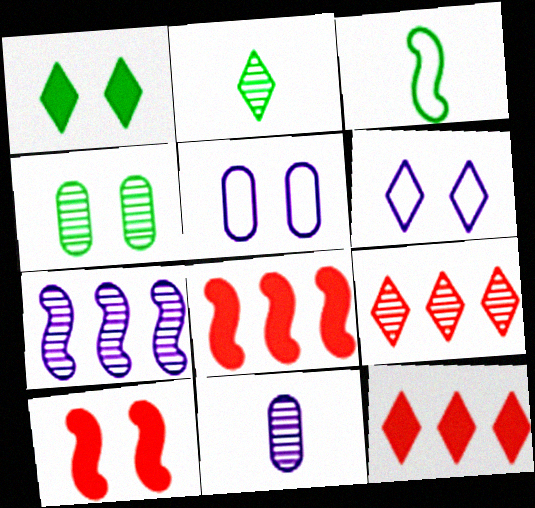[[2, 5, 8], 
[2, 6, 12], 
[3, 7, 10], 
[4, 6, 10]]